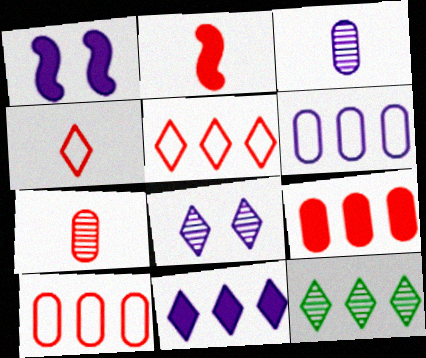[[2, 4, 7], 
[5, 11, 12]]